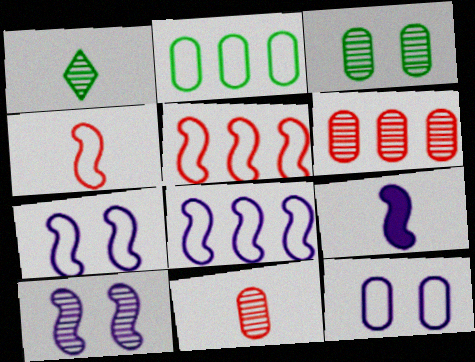[[1, 6, 10], 
[8, 9, 10]]